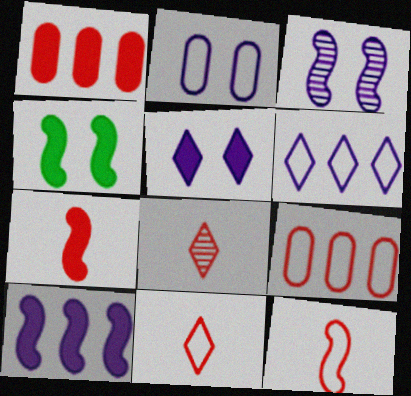[[2, 3, 5], 
[4, 7, 10]]